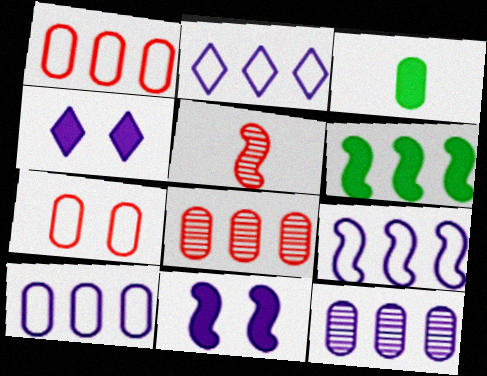[[2, 6, 8], 
[2, 9, 10], 
[3, 7, 12]]